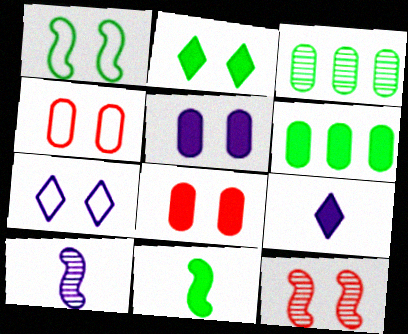[[1, 4, 7], 
[2, 6, 11]]